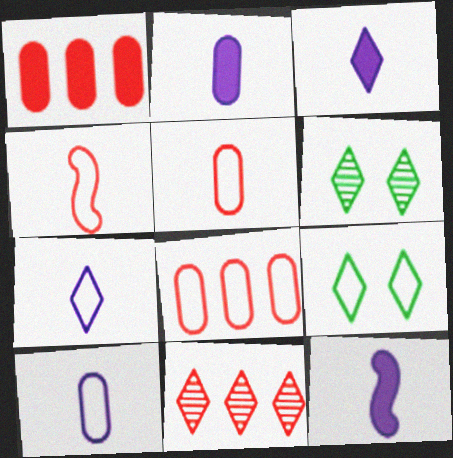[[2, 3, 12], 
[3, 9, 11], 
[6, 8, 12]]